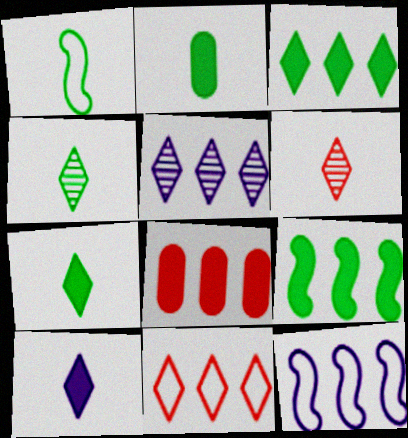[[1, 2, 4], 
[3, 5, 11]]